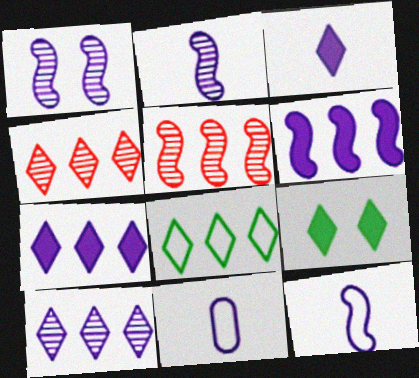[[1, 6, 12], 
[1, 7, 11], 
[2, 3, 11], 
[4, 7, 8], 
[5, 9, 11]]